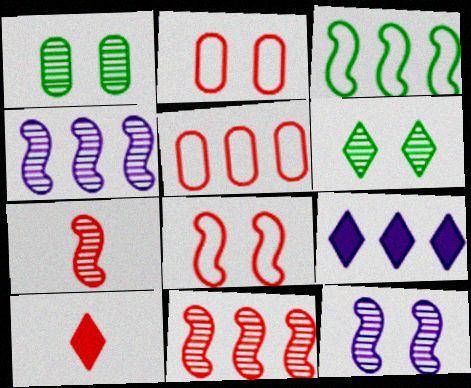[[2, 10, 11]]